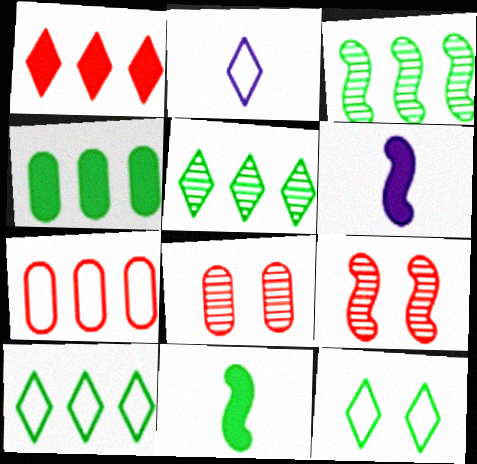[[2, 4, 9], 
[3, 4, 10], 
[6, 8, 10]]